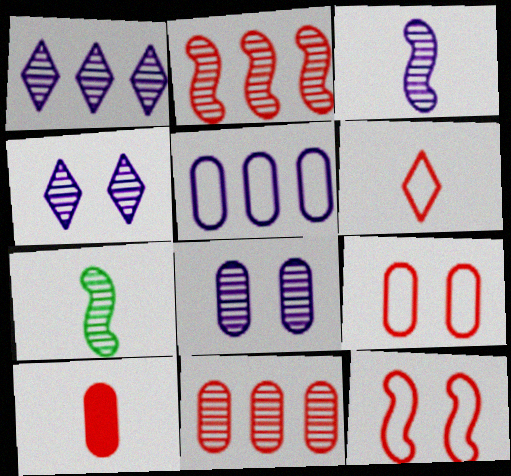[[1, 3, 8], 
[4, 7, 11], 
[9, 10, 11]]